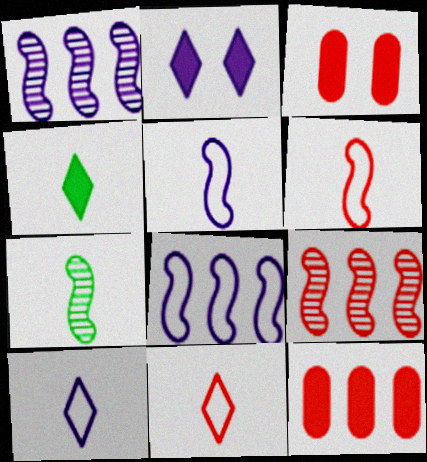[[3, 9, 11]]